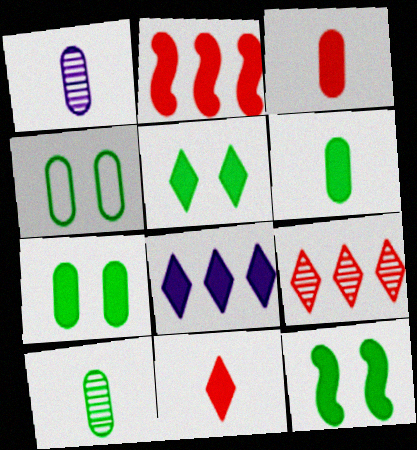[[3, 8, 12], 
[5, 7, 12], 
[5, 8, 11]]